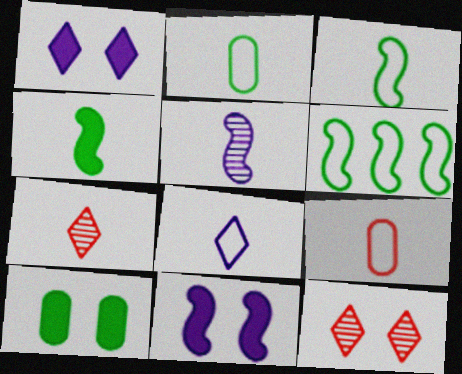[[3, 8, 9]]